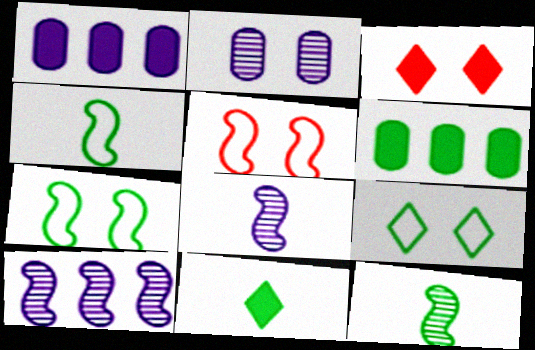[[2, 3, 7], 
[6, 9, 12]]